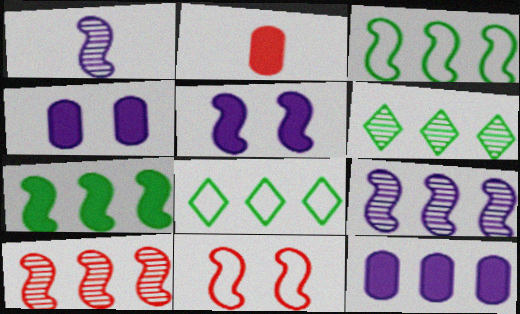[[1, 7, 11], 
[8, 10, 12]]